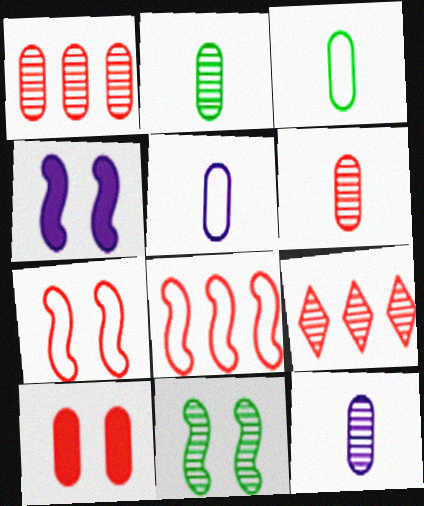[[2, 6, 12], 
[3, 4, 9], 
[4, 7, 11], 
[9, 11, 12]]